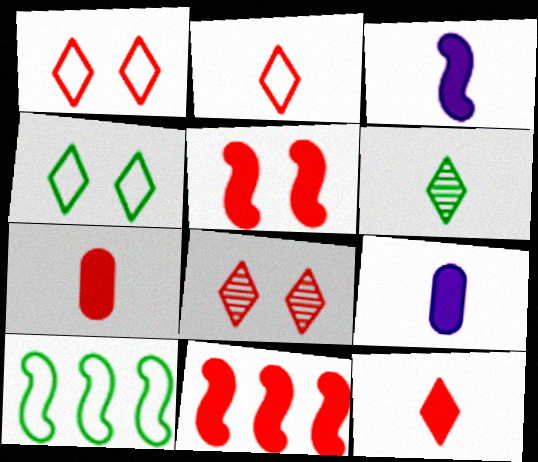[[8, 9, 10]]